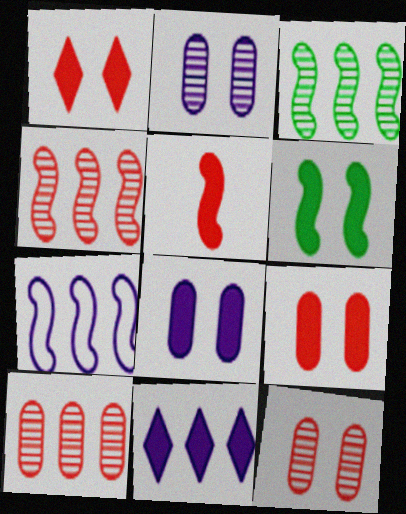[[1, 6, 8]]